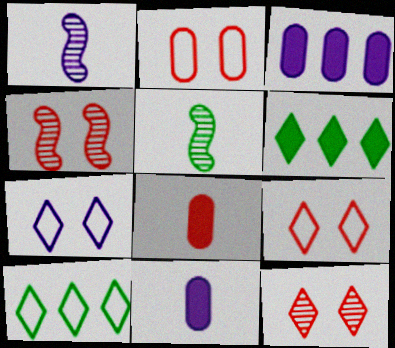[[1, 2, 6], 
[1, 3, 7], 
[3, 5, 9], 
[4, 10, 11]]